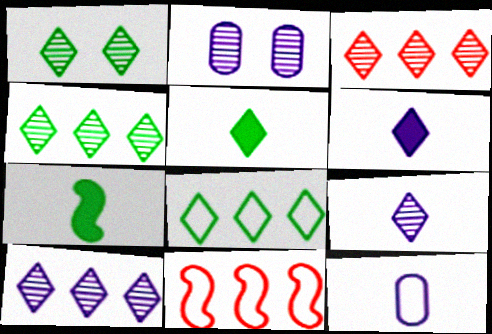[[1, 3, 9], 
[1, 5, 8], 
[2, 5, 11], 
[3, 4, 10]]